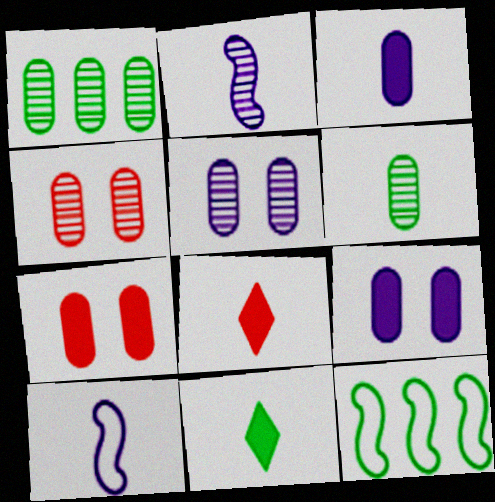[[5, 8, 12], 
[6, 8, 10]]